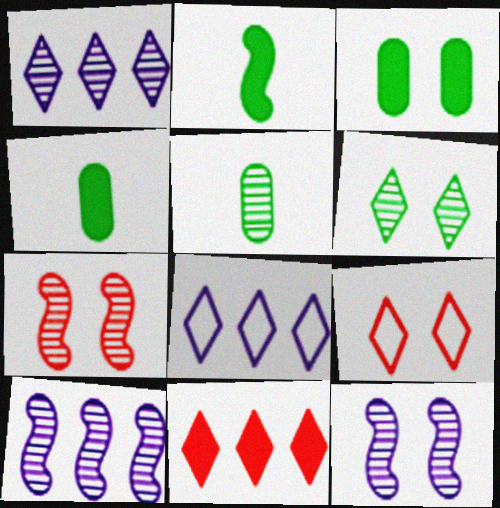[[1, 5, 7], 
[3, 9, 12], 
[4, 7, 8], 
[4, 9, 10]]